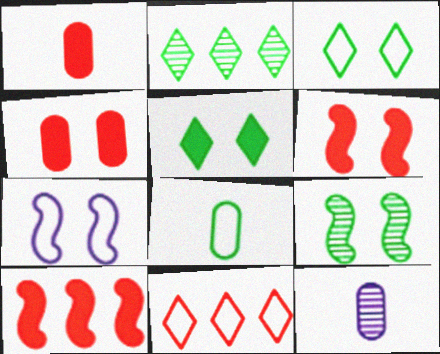[[1, 2, 7], 
[1, 8, 12], 
[3, 10, 12], 
[6, 7, 9], 
[7, 8, 11]]